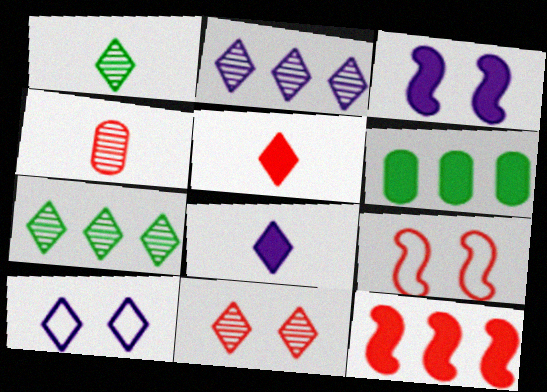[[1, 2, 11], 
[2, 8, 10], 
[3, 5, 6], 
[5, 7, 10]]